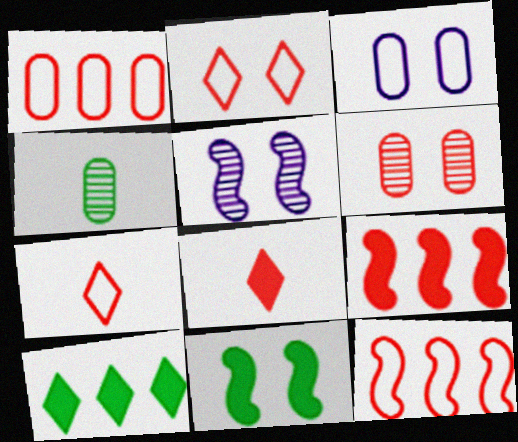[[6, 7, 9], 
[6, 8, 12]]